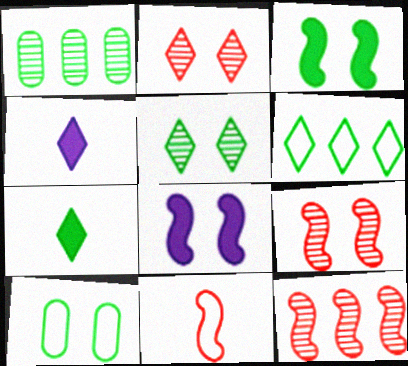[[2, 4, 6], 
[2, 8, 10], 
[3, 5, 10], 
[4, 10, 12], 
[5, 6, 7]]